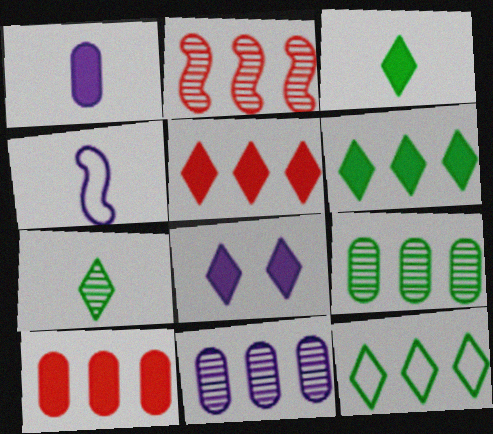[[3, 5, 8], 
[4, 8, 11]]